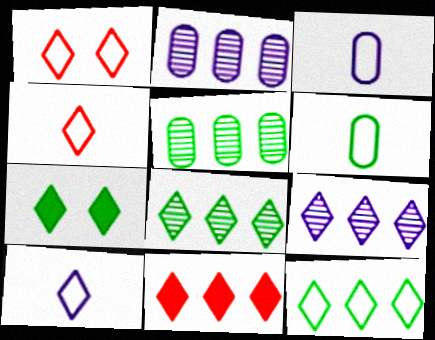[[1, 10, 12], 
[4, 7, 9], 
[9, 11, 12]]